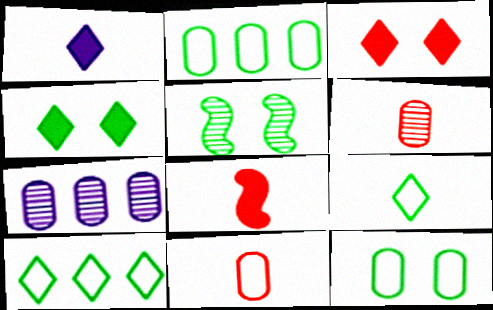[[4, 5, 12]]